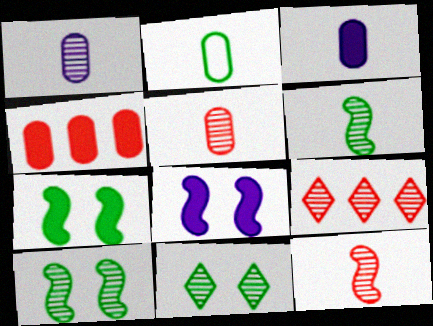[[1, 9, 10], 
[2, 3, 5], 
[2, 8, 9]]